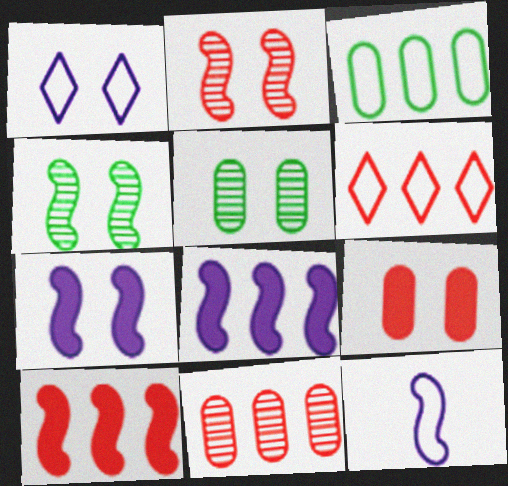[[1, 4, 9], 
[4, 10, 12], 
[6, 10, 11]]